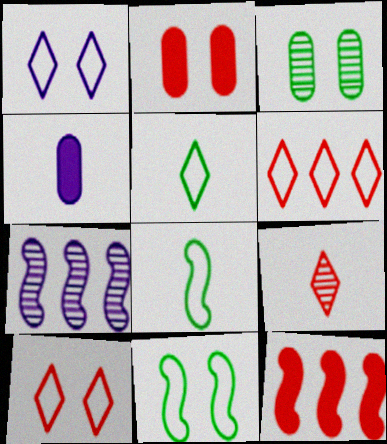[[1, 4, 7], 
[1, 5, 6], 
[2, 5, 7], 
[3, 7, 9], 
[4, 8, 9]]